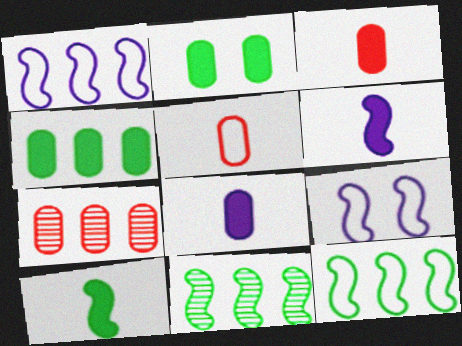[]